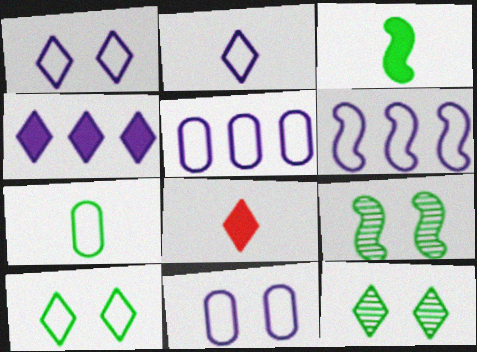[[2, 6, 11], 
[5, 8, 9]]